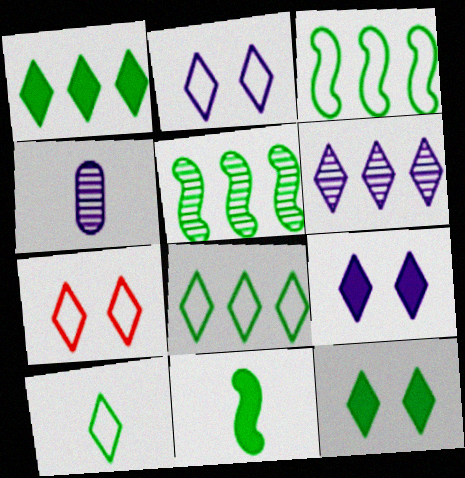[]